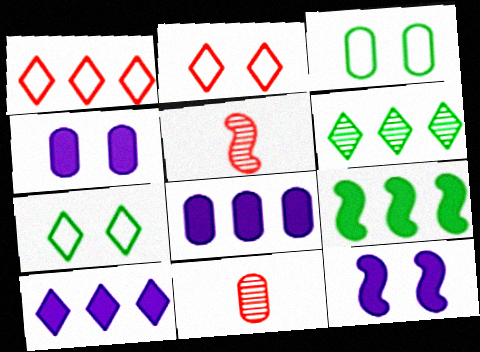[[1, 6, 10], 
[3, 5, 10], 
[3, 8, 11], 
[5, 7, 8]]